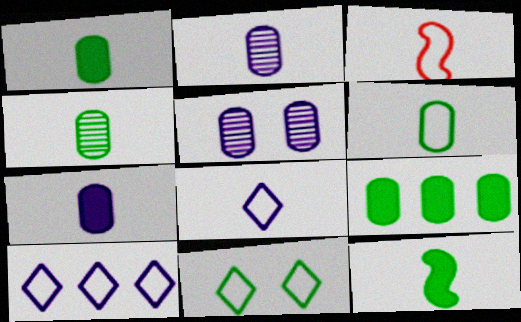[[1, 4, 6], 
[3, 6, 8]]